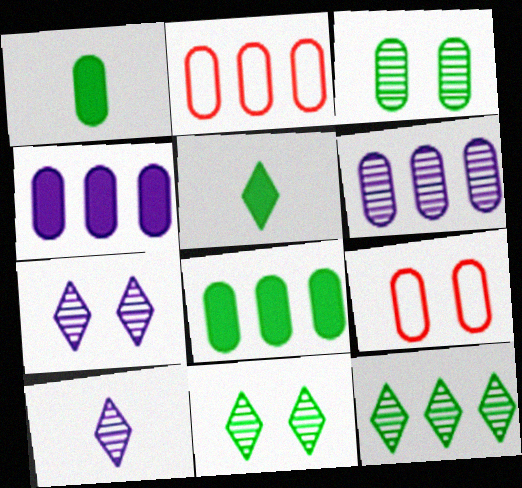[[1, 6, 9], 
[2, 6, 8]]